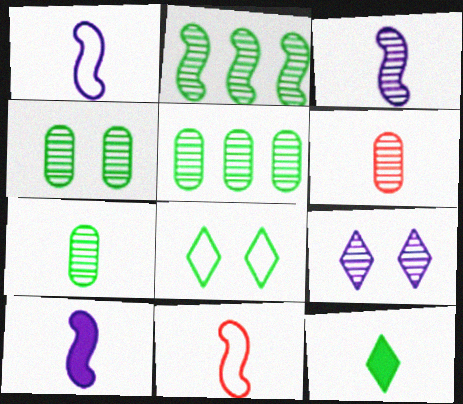[[1, 3, 10], 
[1, 6, 12], 
[2, 6, 9], 
[4, 5, 7]]